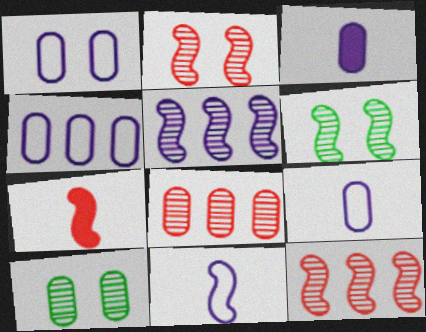[[1, 4, 9]]